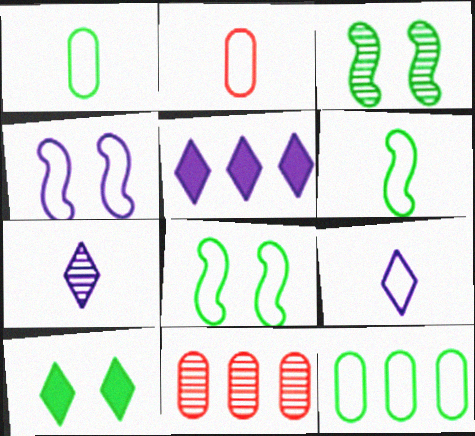[[2, 3, 5], 
[2, 6, 9], 
[3, 7, 11]]